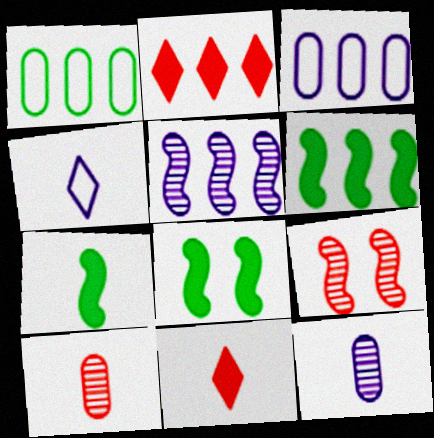[[1, 2, 5], 
[4, 7, 10], 
[6, 7, 8]]